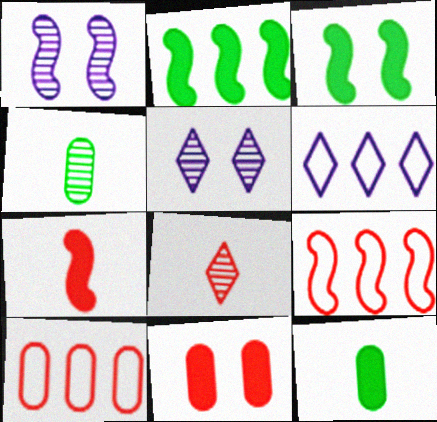[[5, 9, 12], 
[8, 9, 11]]